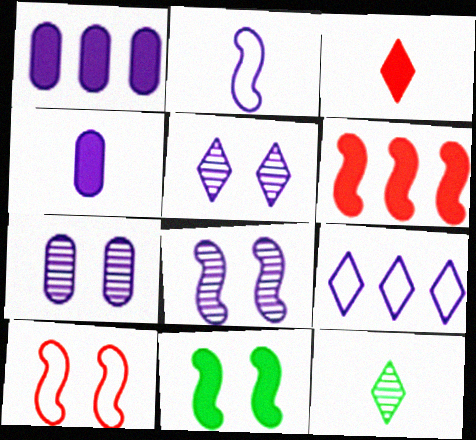[[1, 2, 5], 
[1, 3, 11], 
[1, 10, 12], 
[4, 8, 9], 
[5, 7, 8], 
[8, 10, 11]]